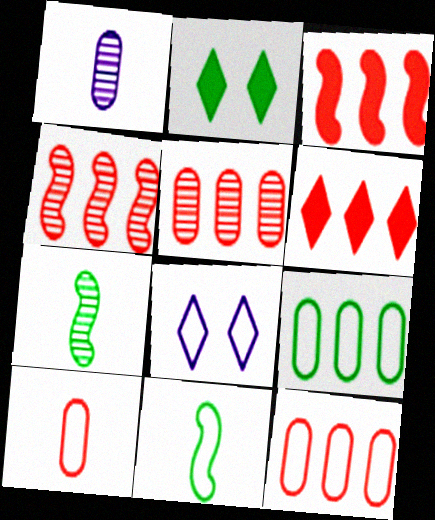[[2, 7, 9], 
[4, 6, 12], 
[8, 11, 12]]